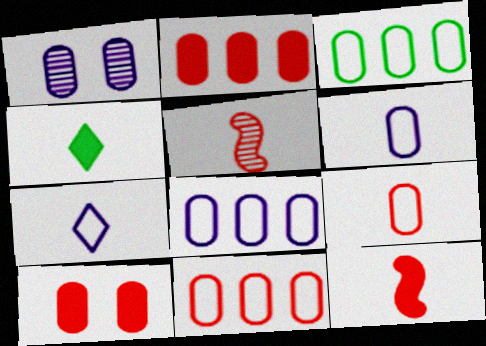[[3, 8, 11], 
[4, 5, 6]]